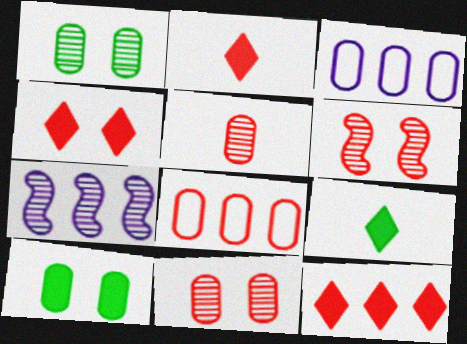[[2, 4, 12], 
[2, 6, 8], 
[3, 5, 10], 
[3, 6, 9]]